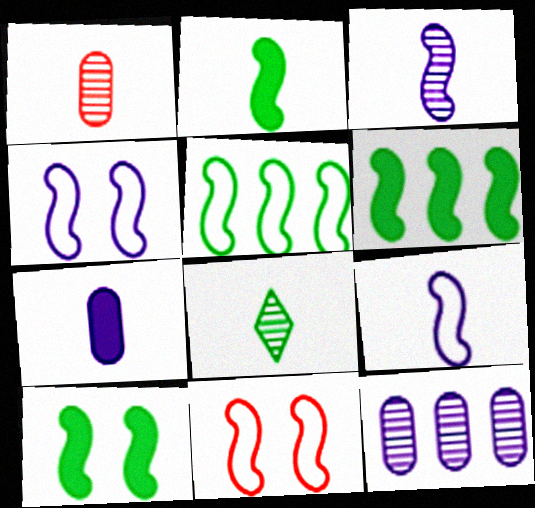[[1, 3, 8], 
[2, 6, 10], 
[3, 6, 11], 
[5, 9, 11]]